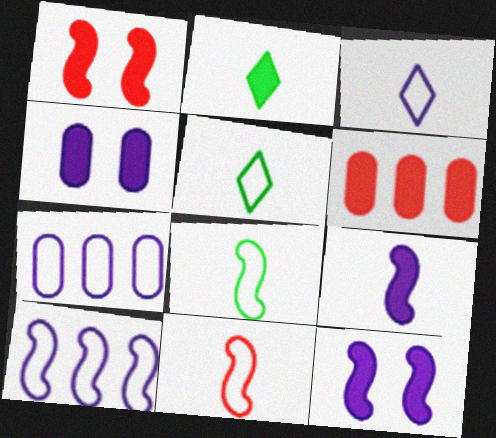[[2, 6, 12]]